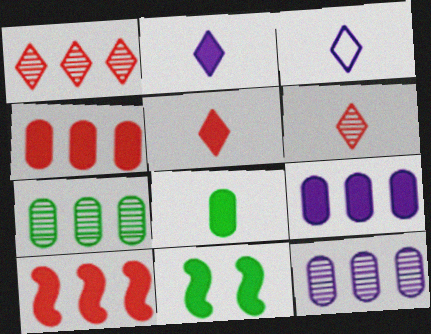[[2, 4, 11], 
[5, 9, 11]]